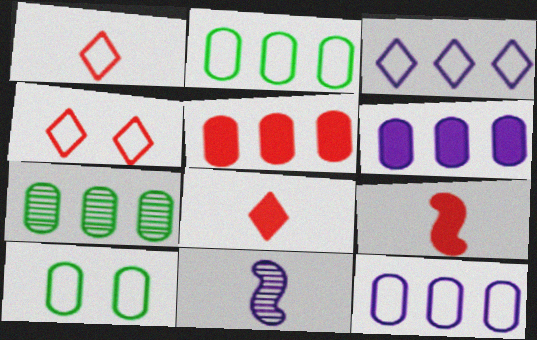[[5, 7, 12]]